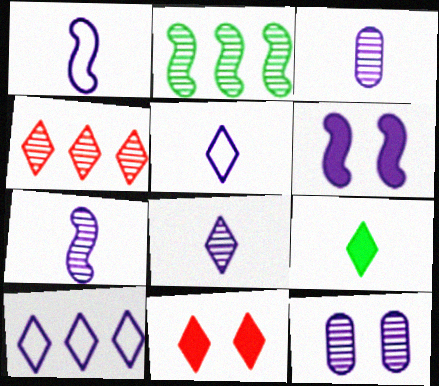[[3, 6, 10], 
[3, 7, 8]]